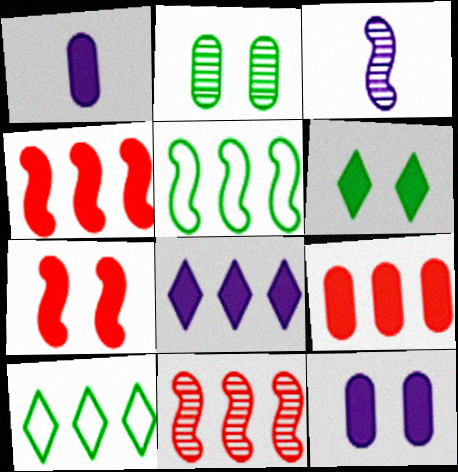[[1, 4, 6], 
[3, 5, 7], 
[6, 7, 12]]